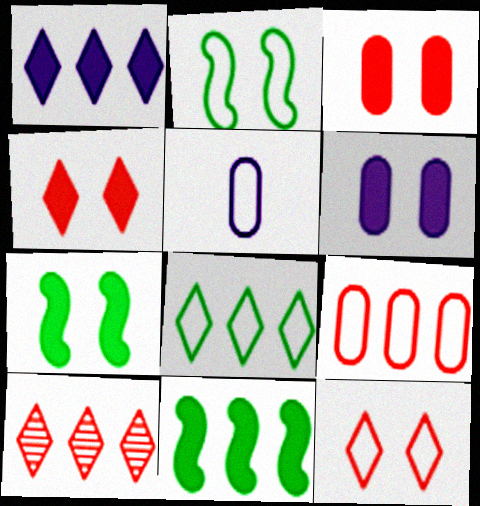[[1, 8, 10], 
[4, 6, 7], 
[5, 7, 10]]